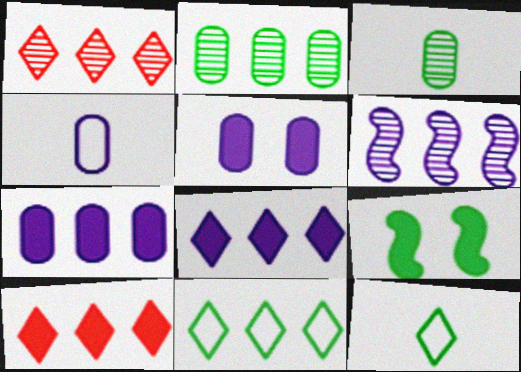[[1, 2, 6], 
[1, 4, 9], 
[1, 8, 11], 
[2, 9, 12], 
[3, 9, 11]]